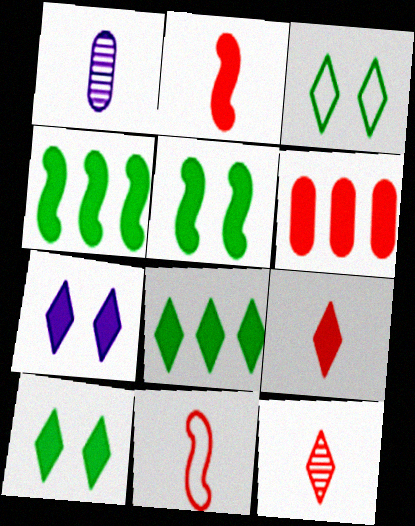[[7, 8, 9]]